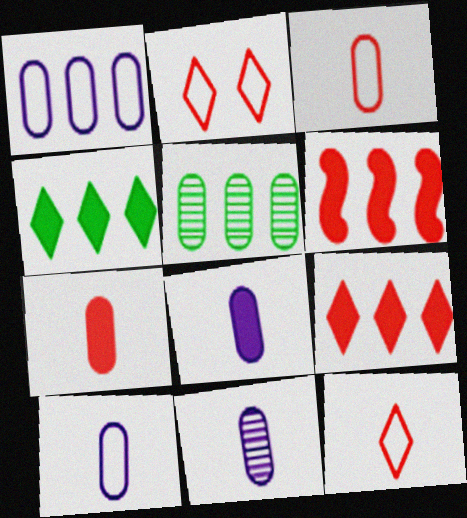[[8, 10, 11]]